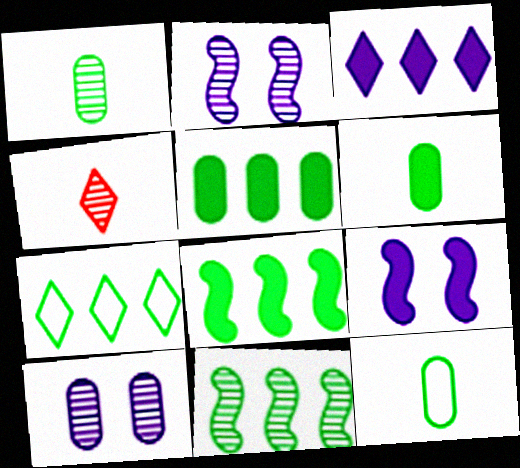[[1, 6, 12], 
[4, 10, 11], 
[5, 7, 11]]